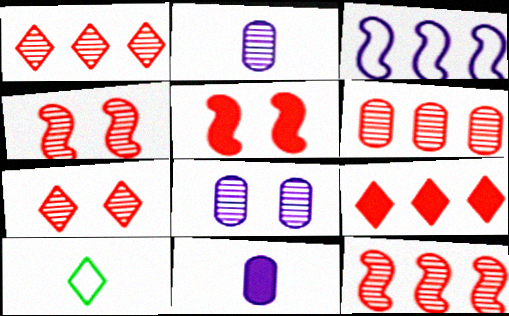[[1, 6, 12]]